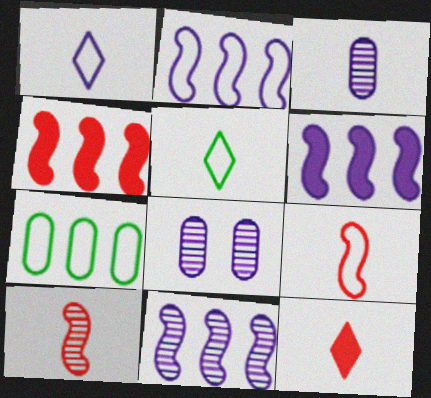[[1, 6, 8], 
[2, 6, 11], 
[4, 5, 8]]